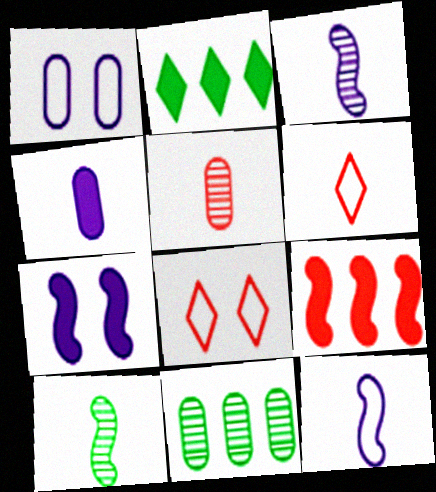[[4, 6, 10], 
[5, 8, 9], 
[6, 7, 11]]